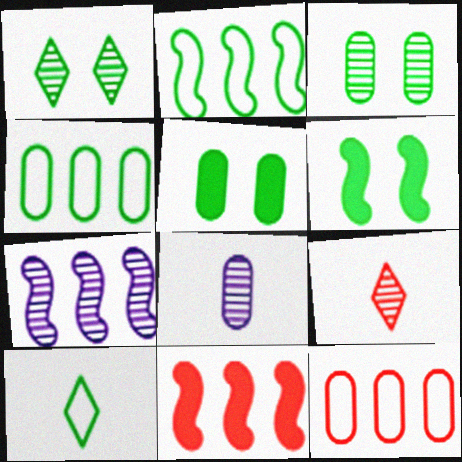[[2, 7, 11], 
[3, 7, 9], 
[5, 8, 12]]